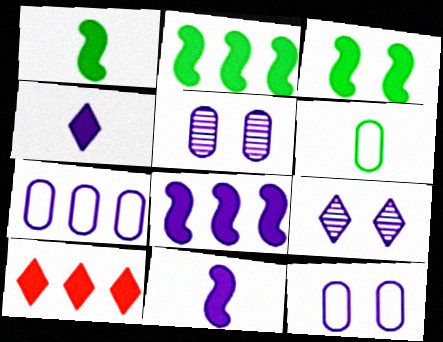[[1, 2, 3], 
[7, 9, 11]]